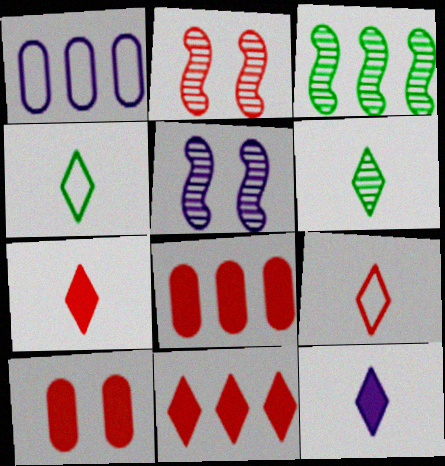[[1, 3, 11], 
[1, 5, 12], 
[2, 8, 9], 
[4, 5, 8], 
[6, 9, 12]]